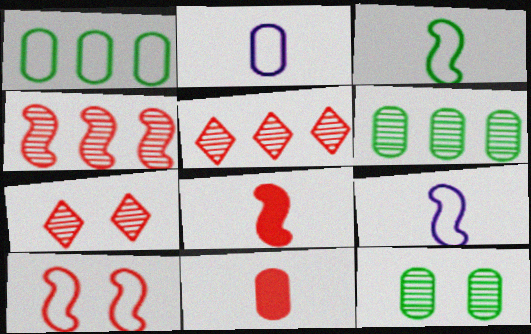[[4, 8, 10], 
[5, 10, 11]]